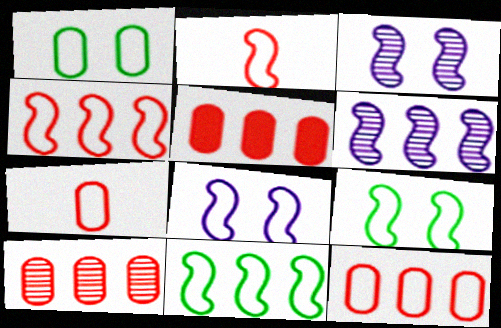[[2, 8, 11], 
[5, 10, 12]]